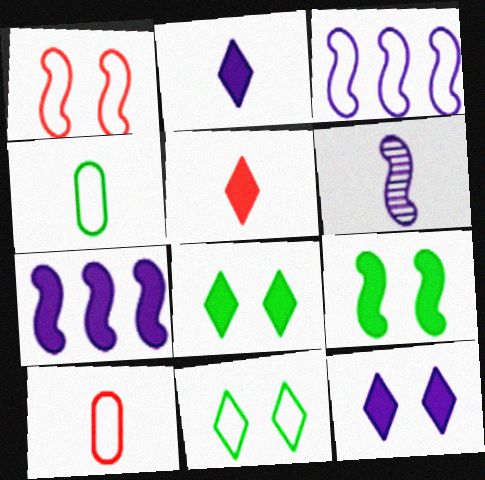[[3, 10, 11], 
[4, 5, 6]]